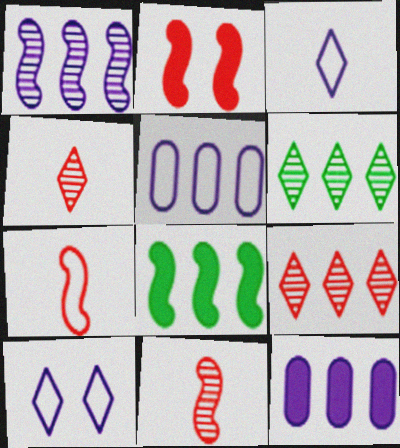[[5, 8, 9]]